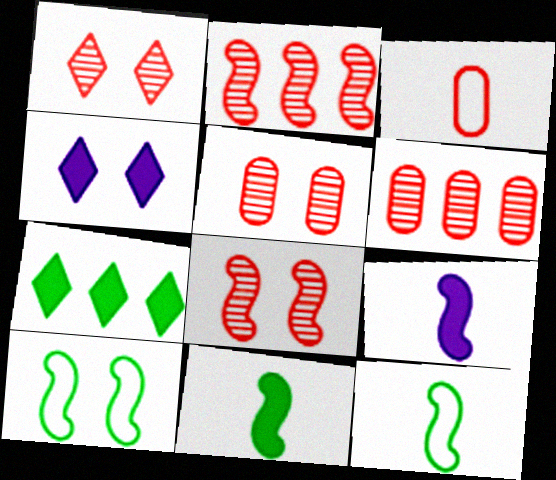[[1, 5, 8], 
[2, 9, 10], 
[4, 5, 10], 
[4, 6, 12]]